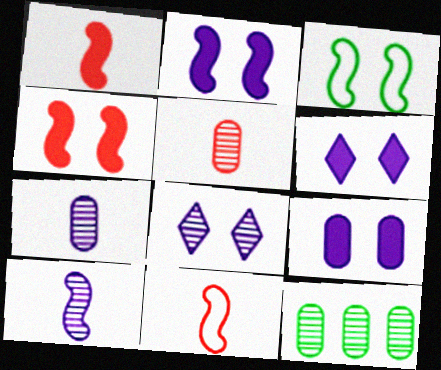[[2, 6, 9], 
[6, 11, 12]]